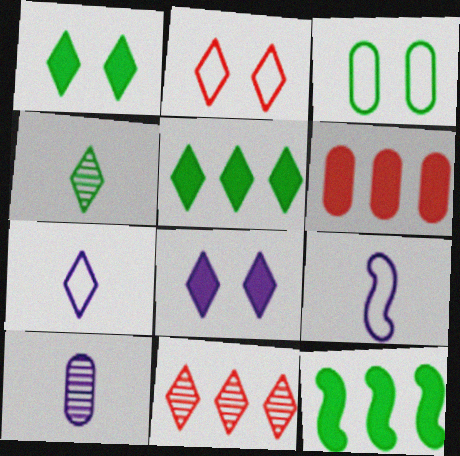[[1, 7, 11], 
[2, 10, 12], 
[3, 4, 12], 
[3, 6, 10]]